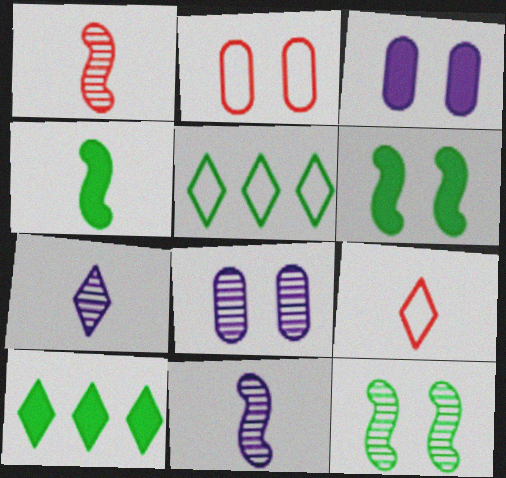[[1, 3, 5], 
[2, 10, 11]]